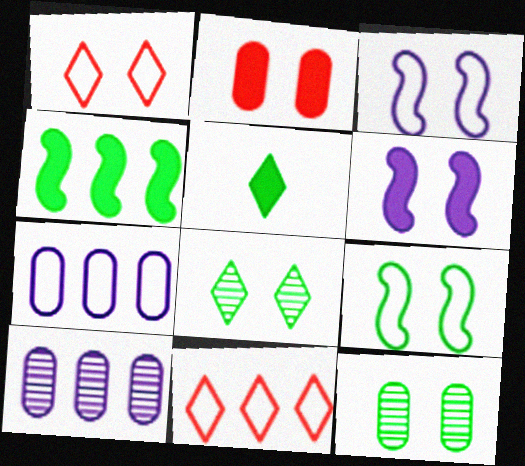[[1, 6, 12], 
[2, 3, 8], 
[4, 10, 11]]